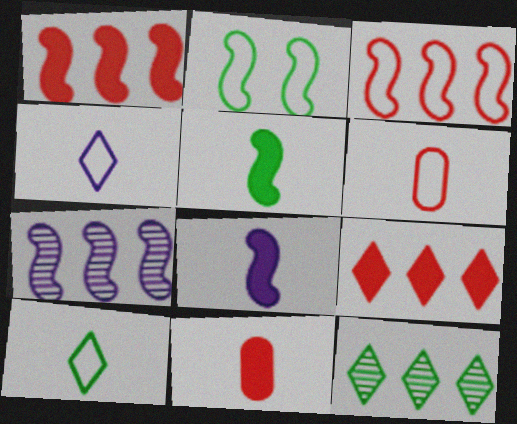[]